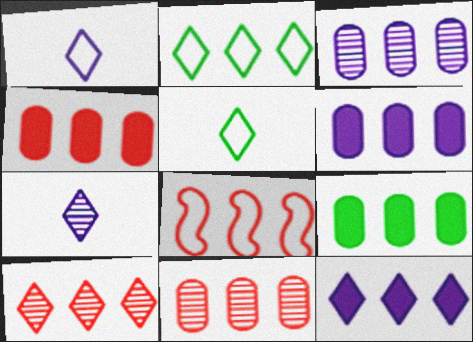[[2, 10, 12], 
[4, 6, 9], 
[4, 8, 10]]